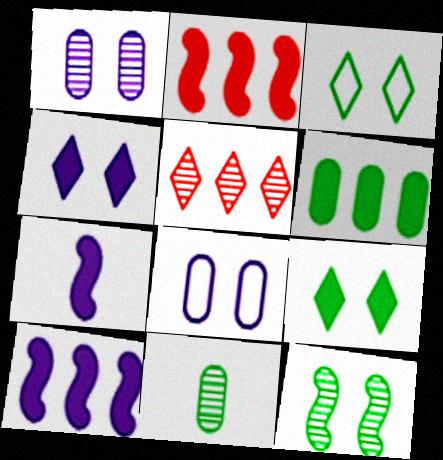[]